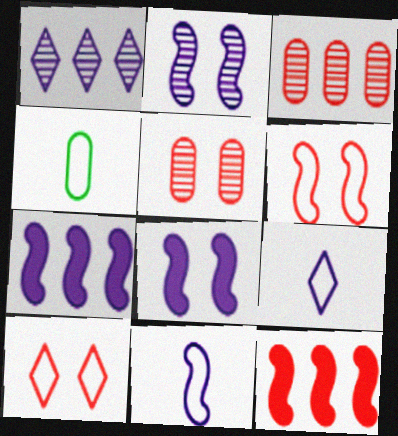[[2, 7, 11]]